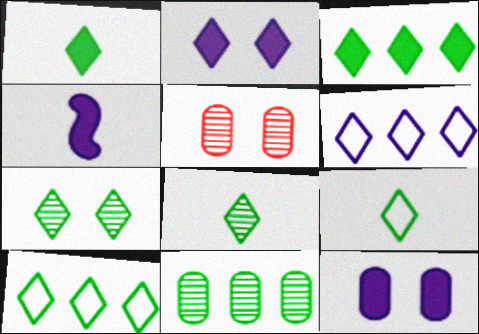[[1, 7, 10], 
[1, 8, 9], 
[3, 7, 9], 
[4, 5, 10]]